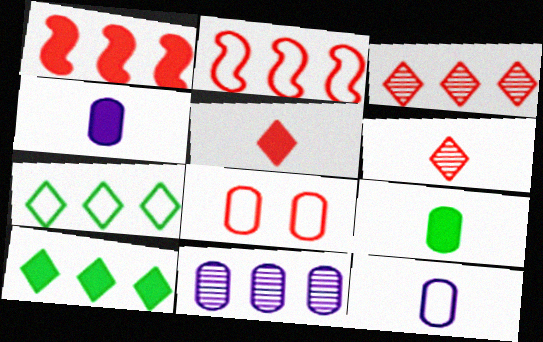[[1, 6, 8], 
[1, 7, 11], 
[2, 10, 11], 
[8, 9, 11]]